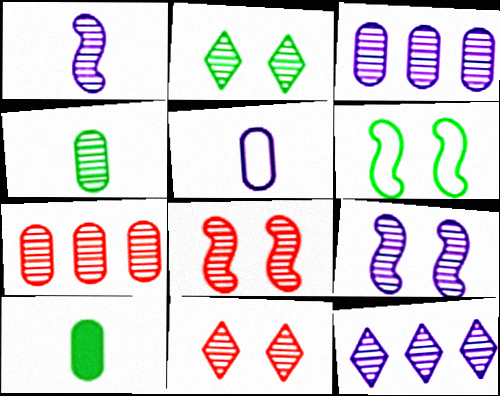[[1, 2, 7], 
[4, 8, 12]]